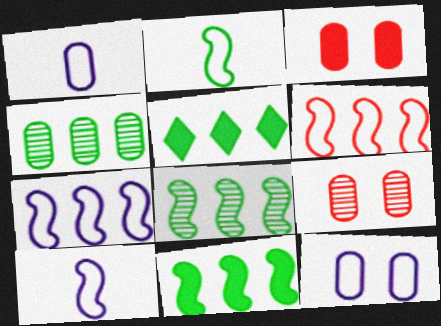[[1, 3, 4], 
[5, 9, 10]]